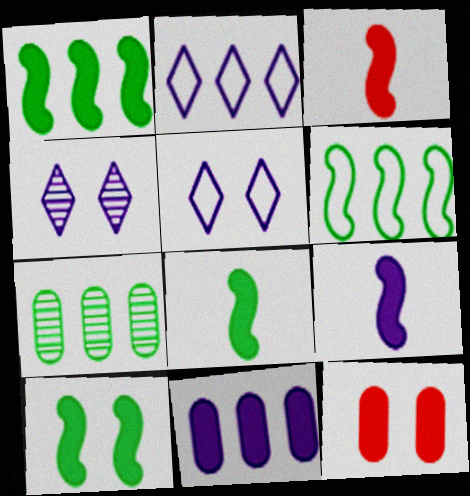[[1, 8, 10], 
[3, 5, 7], 
[3, 8, 9]]